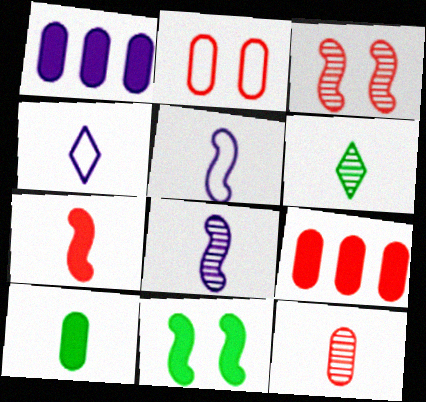[[2, 9, 12], 
[6, 8, 12]]